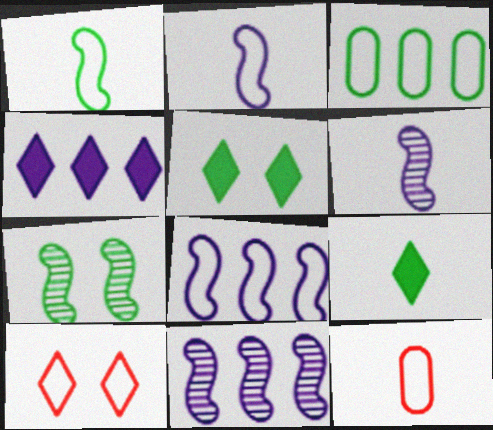[[2, 3, 10], 
[3, 7, 9], 
[4, 7, 12], 
[5, 11, 12], 
[6, 9, 12]]